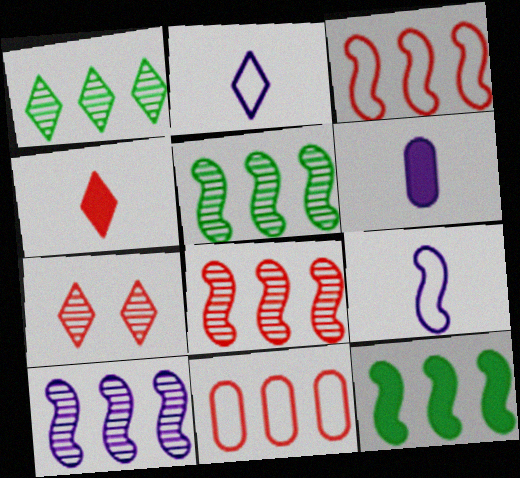[[3, 10, 12], 
[5, 8, 10]]